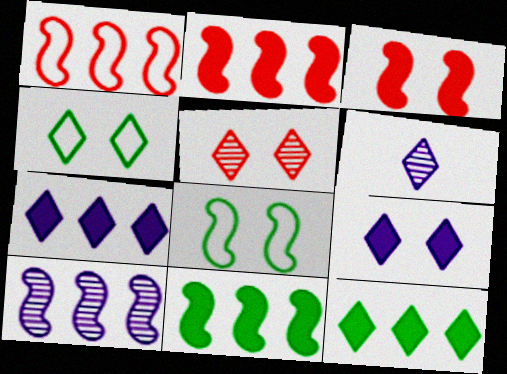[[1, 10, 11], 
[4, 5, 9]]